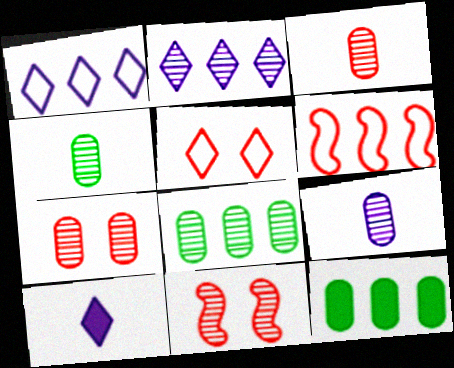[[2, 4, 11], 
[2, 6, 12], 
[3, 4, 9], 
[7, 8, 9]]